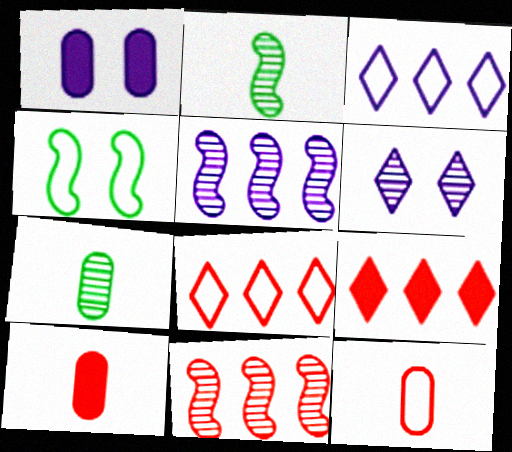[[1, 2, 8], 
[3, 4, 12], 
[6, 7, 11]]